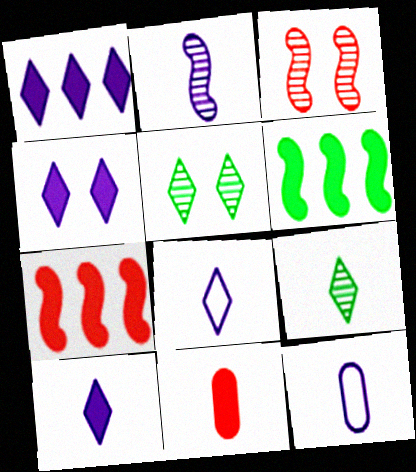[[1, 4, 10], 
[2, 10, 12], 
[4, 6, 11], 
[5, 7, 12]]